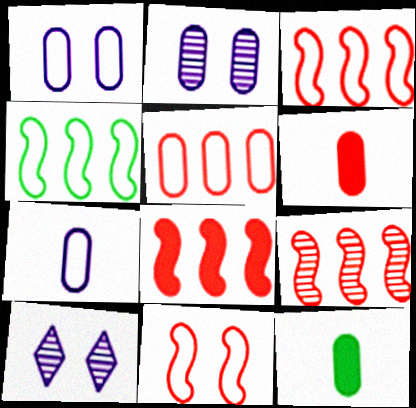[[2, 5, 12], 
[3, 8, 9], 
[3, 10, 12], 
[4, 6, 10]]